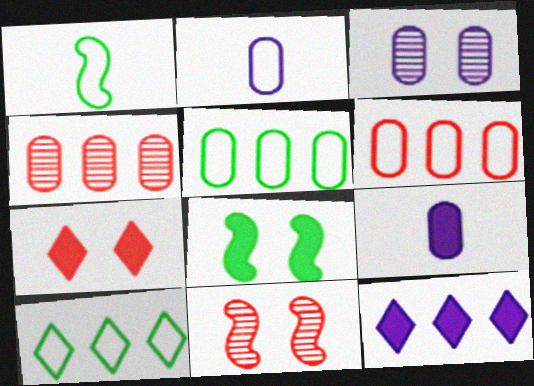[[9, 10, 11]]